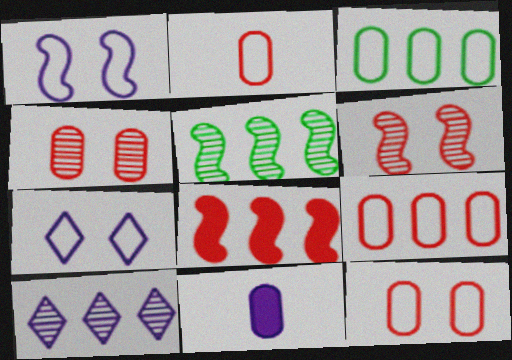[[1, 10, 11], 
[2, 9, 12], 
[3, 4, 11], 
[3, 8, 10]]